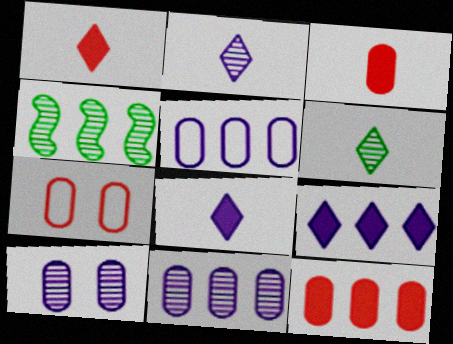[[4, 7, 8]]